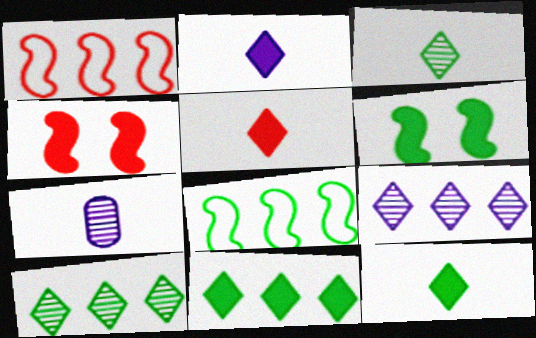[[2, 5, 12]]